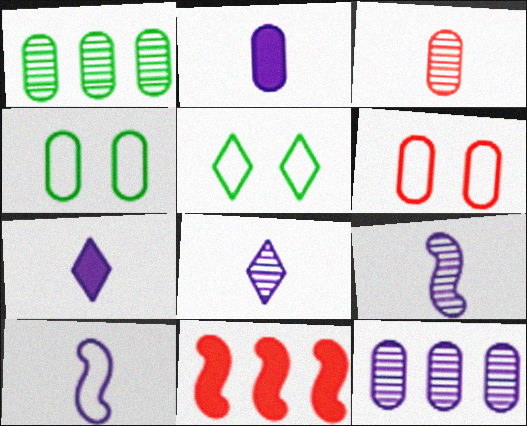[[1, 2, 6], 
[2, 8, 10], 
[4, 8, 11]]